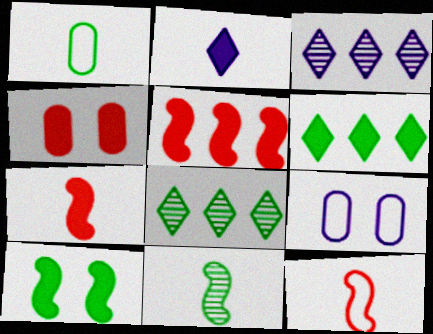[[1, 8, 10], 
[7, 8, 9]]